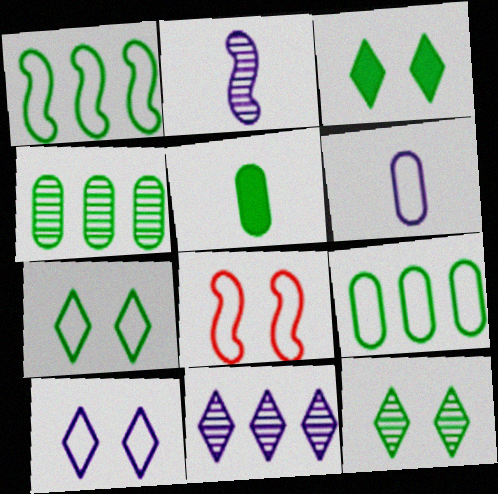[[1, 5, 12], 
[3, 7, 12], 
[5, 8, 11]]